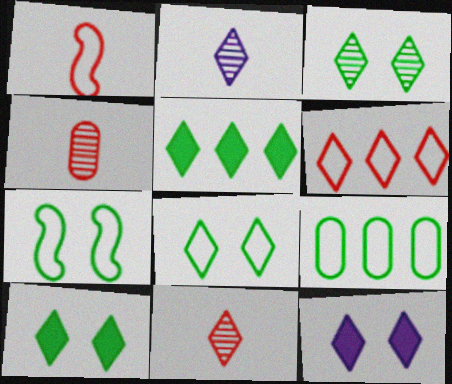[[2, 6, 10], 
[3, 8, 10]]